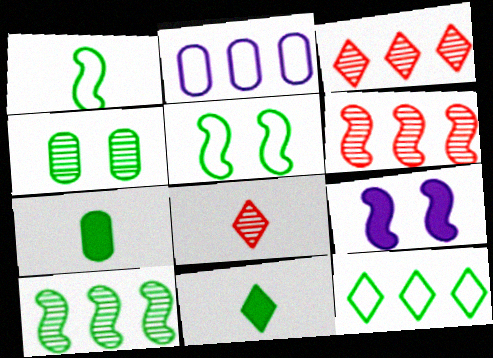[[1, 6, 9]]